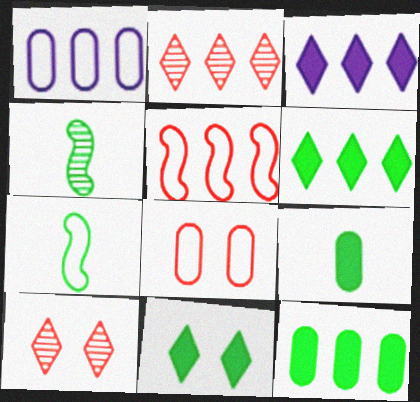[[3, 4, 8]]